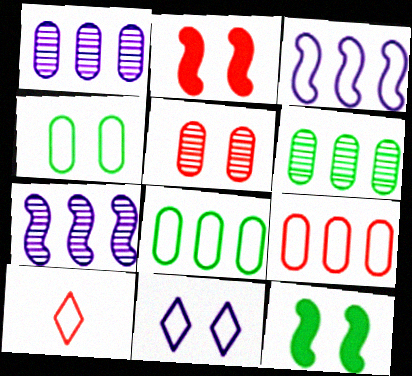[[1, 10, 12], 
[3, 4, 10], 
[5, 11, 12]]